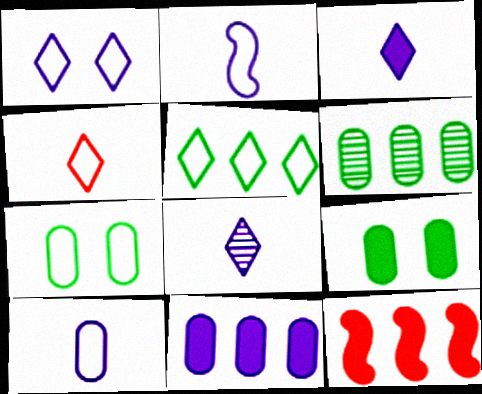[[1, 4, 5], 
[3, 9, 12], 
[7, 8, 12]]